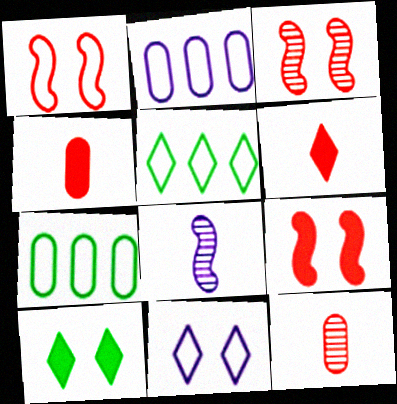[[1, 3, 9]]